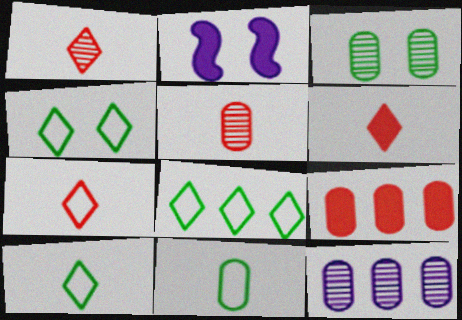[[1, 6, 7], 
[2, 5, 8], 
[3, 5, 12], 
[4, 8, 10]]